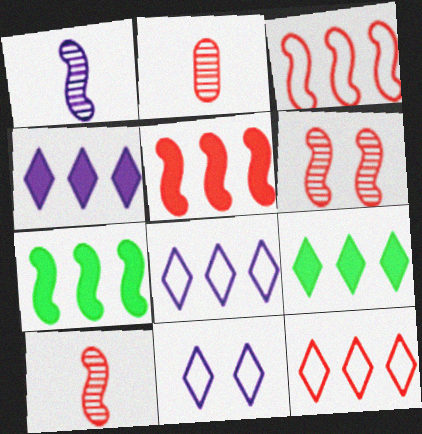[[2, 7, 11]]